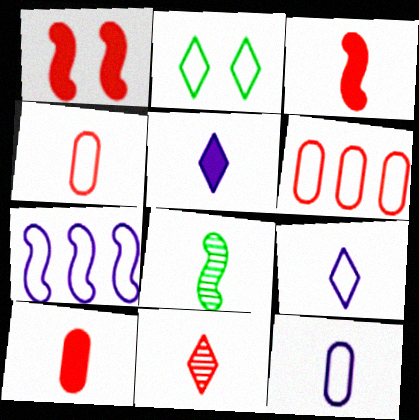[[1, 6, 11], 
[1, 7, 8], 
[2, 4, 7], 
[3, 4, 11], 
[4, 5, 8], 
[8, 9, 10]]